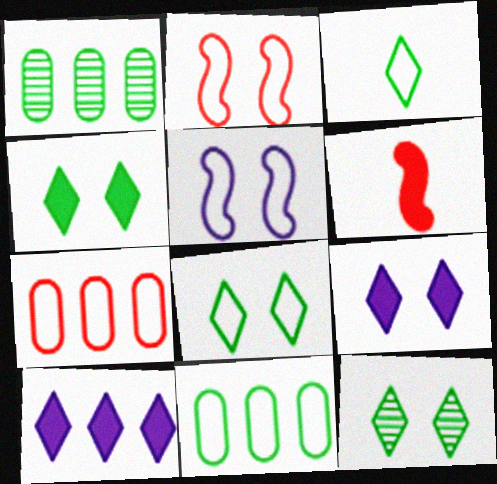[[3, 5, 7], 
[4, 8, 12]]